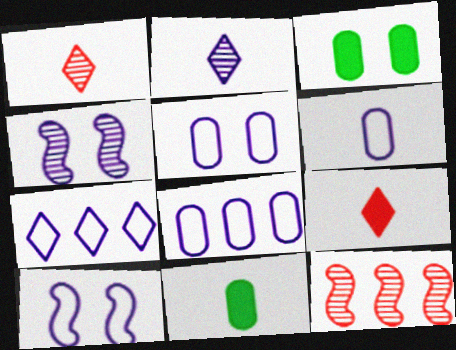[[5, 6, 8], 
[6, 7, 10]]